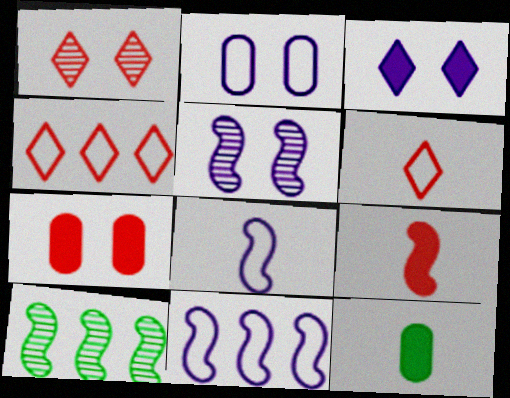[[1, 11, 12], 
[2, 3, 5], 
[4, 5, 12]]